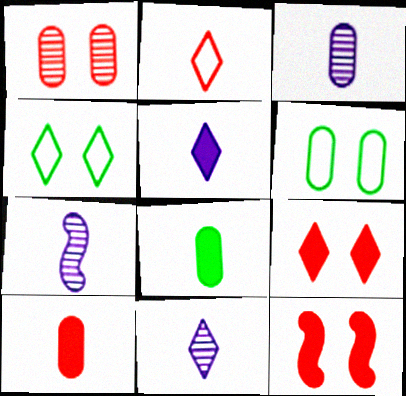[[2, 7, 8], 
[3, 7, 11]]